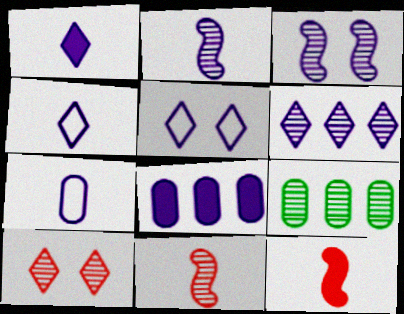[[1, 2, 7], 
[1, 5, 6], 
[2, 5, 8], 
[2, 9, 10], 
[3, 4, 8], 
[5, 9, 12]]